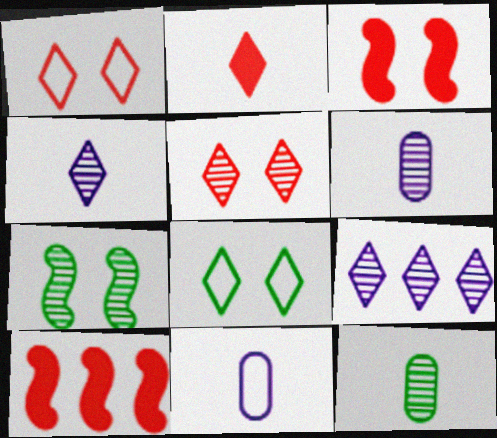[[2, 8, 9], 
[6, 8, 10]]